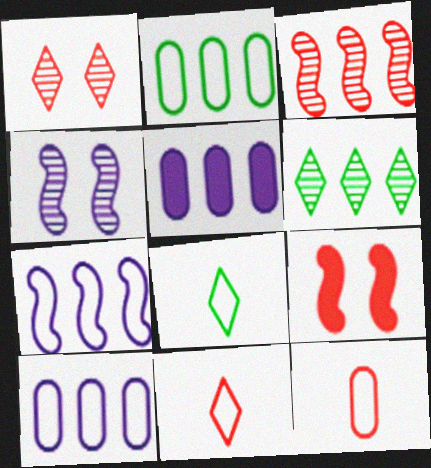[]